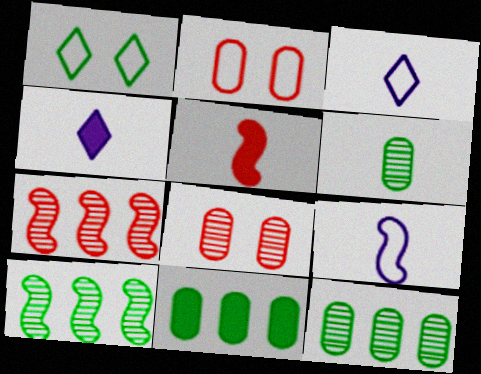[[2, 4, 10], 
[3, 5, 6]]